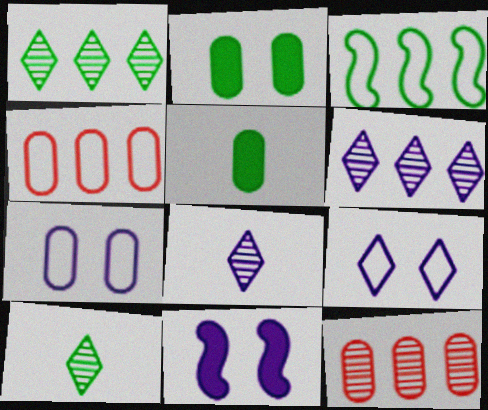[[2, 3, 10], 
[4, 10, 11], 
[5, 7, 12]]